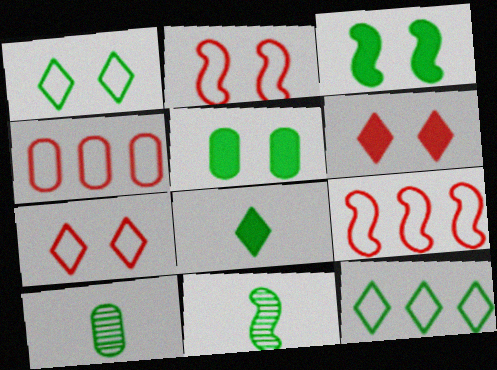[[3, 10, 12], 
[5, 11, 12]]